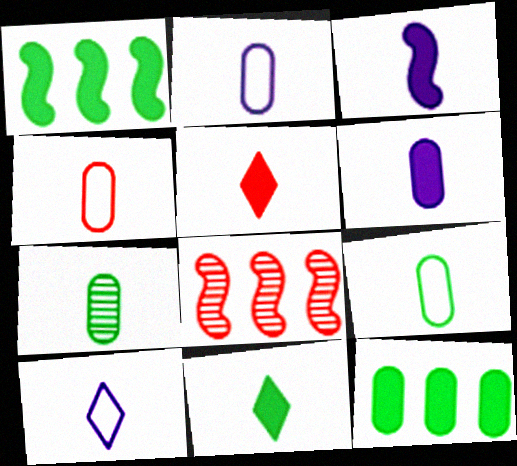[[2, 4, 9], 
[4, 6, 7]]